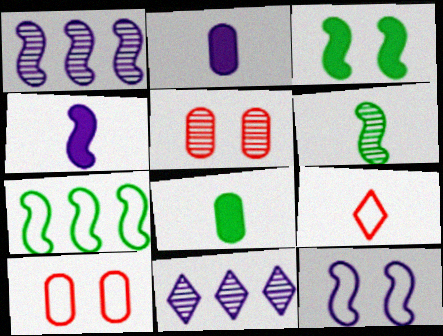[[1, 4, 12], 
[2, 6, 9], 
[2, 11, 12], 
[3, 6, 7], 
[5, 6, 11]]